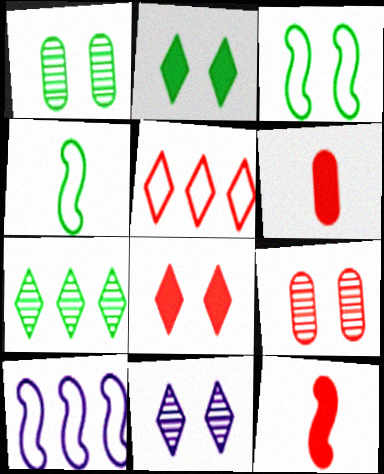[[1, 2, 3], 
[5, 9, 12]]